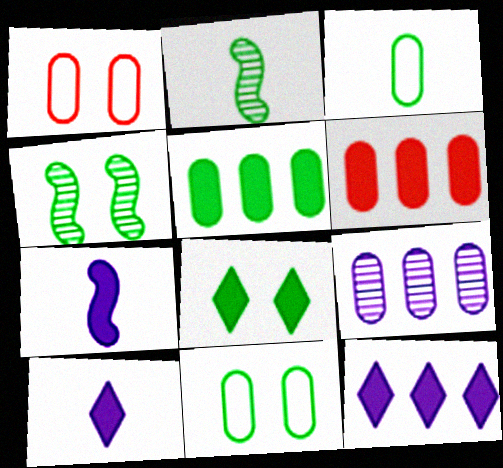[[1, 2, 12], 
[4, 8, 11], 
[6, 7, 8]]